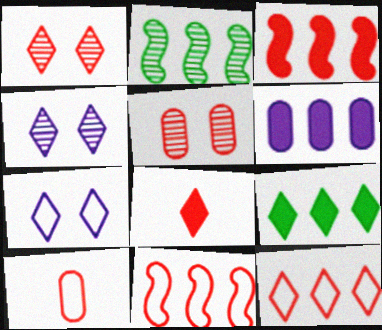[[1, 3, 10], 
[1, 8, 12], 
[2, 6, 12], 
[3, 6, 9], 
[5, 8, 11]]